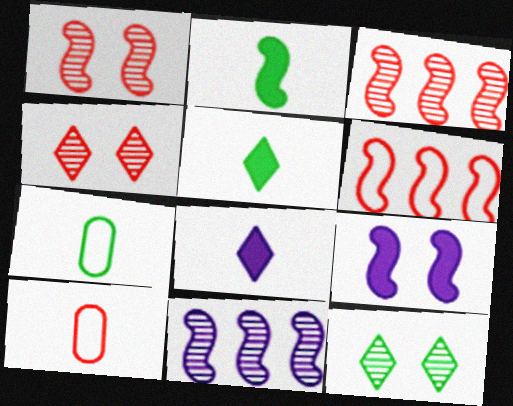[]